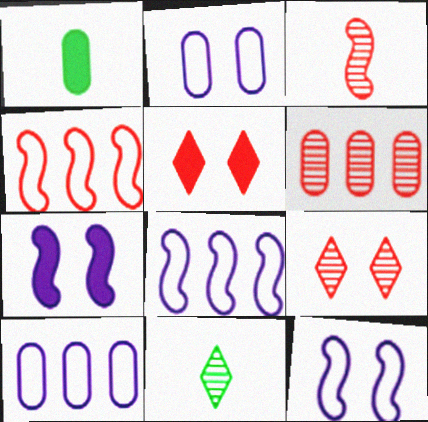[[1, 2, 6], 
[1, 8, 9], 
[3, 6, 9]]